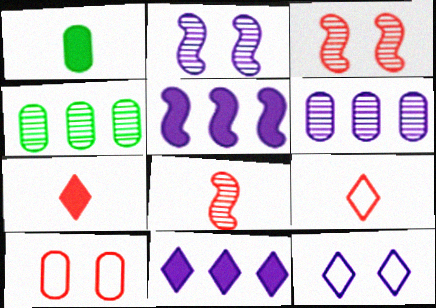[[1, 6, 10]]